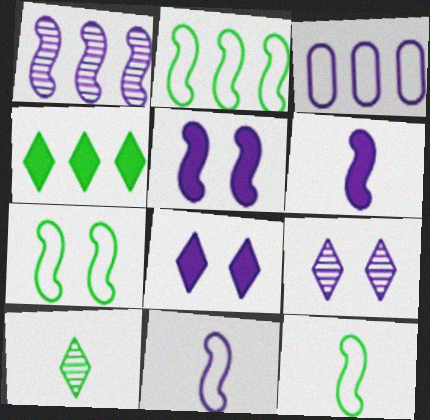[[1, 5, 11], 
[2, 7, 12], 
[3, 6, 9]]